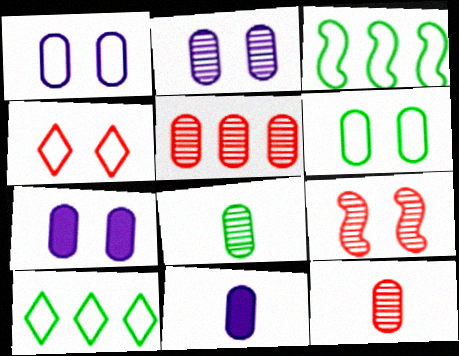[[1, 2, 7], 
[2, 5, 8], 
[5, 6, 11], 
[9, 10, 11]]